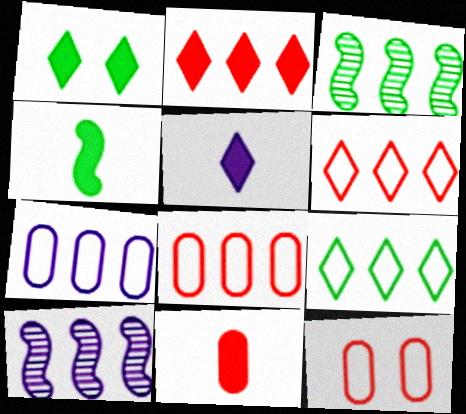[[1, 2, 5], 
[2, 3, 7], 
[3, 5, 12], 
[4, 5, 11]]